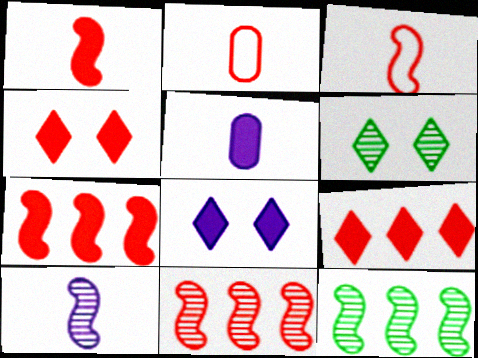[[2, 4, 11], 
[2, 8, 12]]